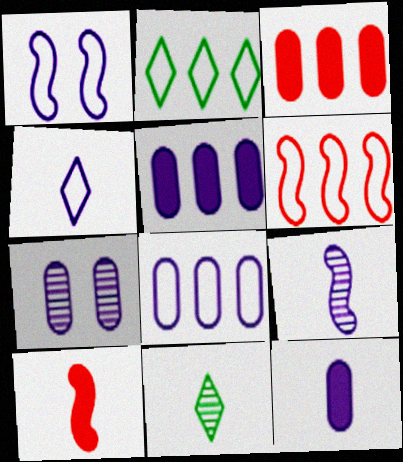[[1, 3, 11], 
[1, 4, 8], 
[2, 6, 8], 
[2, 7, 10], 
[4, 9, 12], 
[7, 8, 12]]